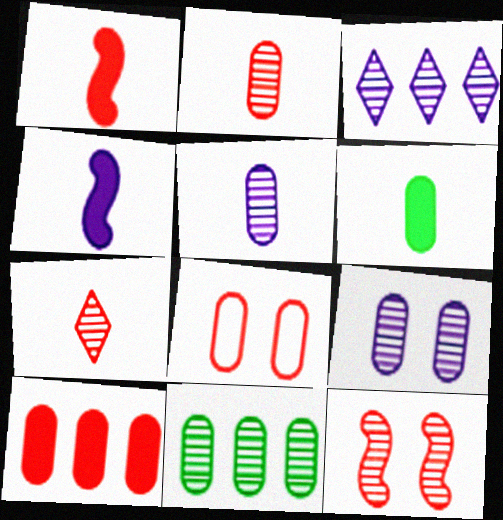[[2, 8, 10], 
[2, 9, 11]]